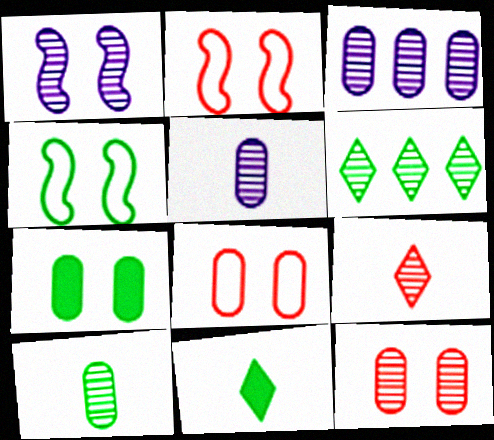[[2, 3, 11], 
[3, 10, 12]]